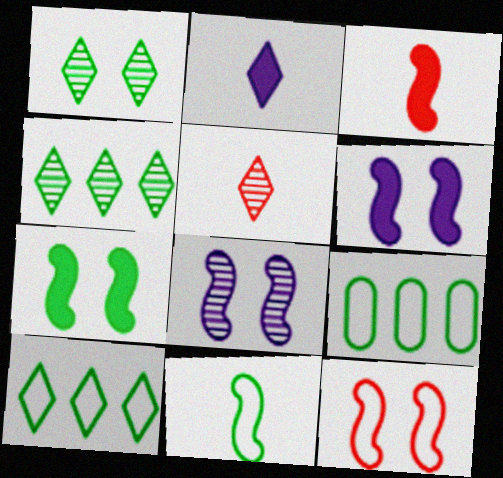[[5, 6, 9], 
[7, 8, 12]]